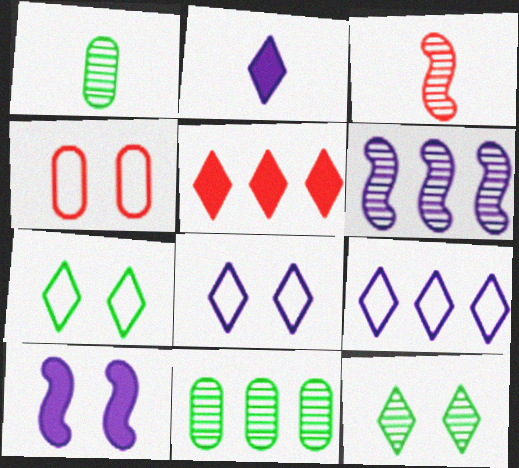[[3, 4, 5], 
[4, 10, 12]]